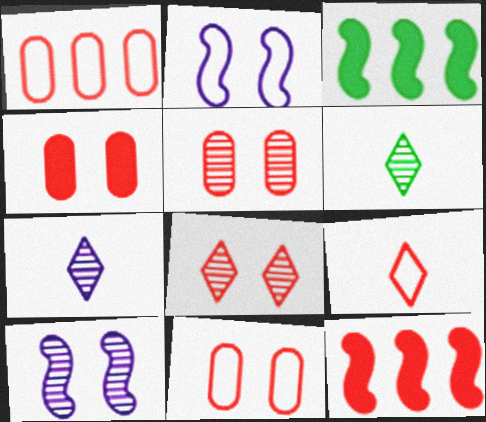[[3, 7, 11], 
[4, 5, 11], 
[5, 9, 12]]